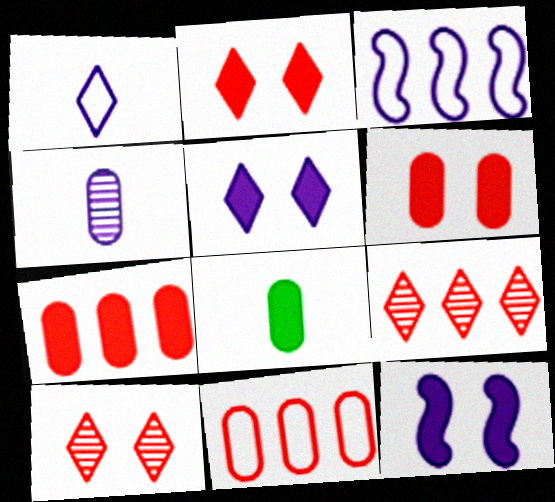[[3, 4, 5], 
[3, 8, 10]]